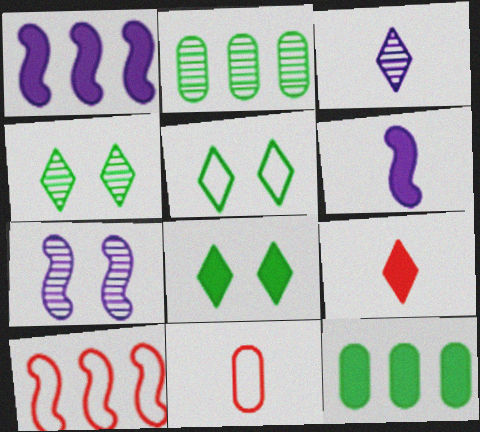[[1, 4, 11], 
[4, 5, 8]]